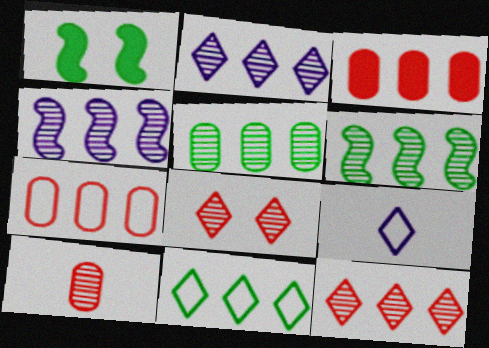[[3, 4, 11], 
[4, 5, 12]]